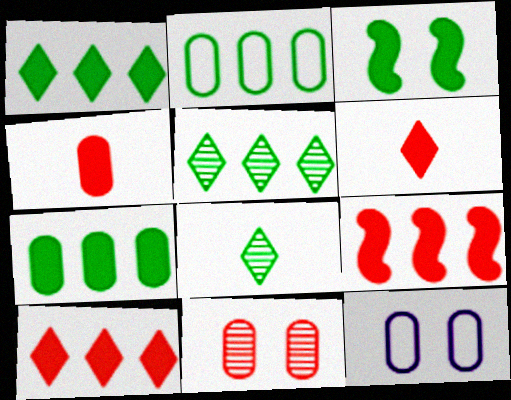[[2, 3, 8], 
[8, 9, 12]]